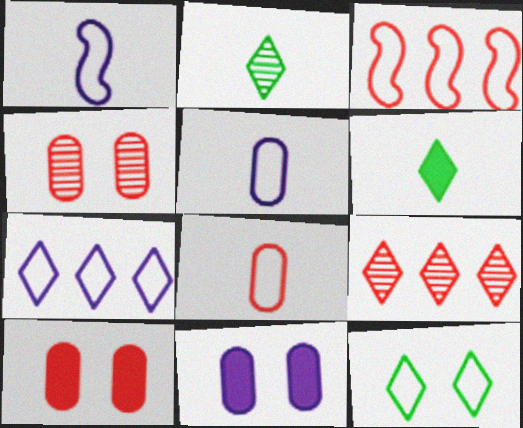[[2, 3, 11], 
[3, 5, 12]]